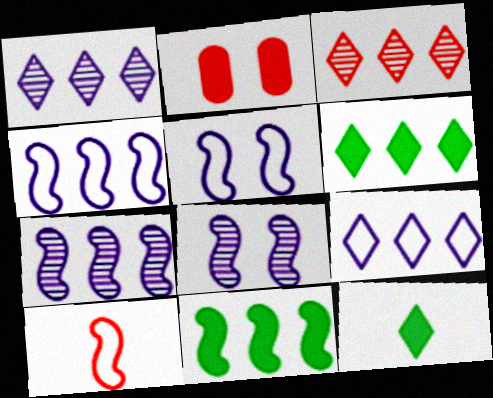[[2, 3, 10], 
[3, 6, 9], 
[8, 10, 11]]